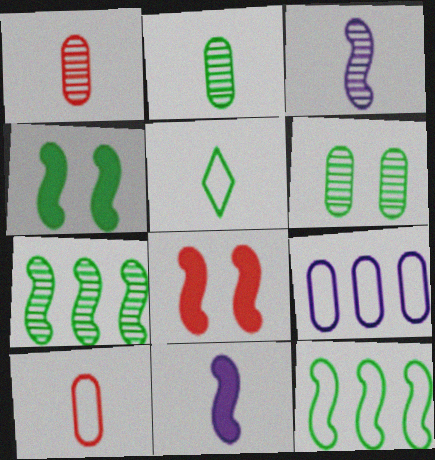[[1, 5, 11], 
[3, 8, 12]]